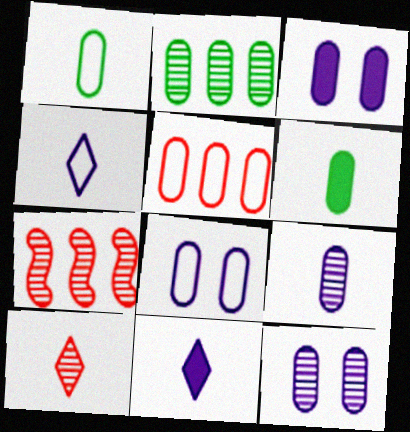[[1, 5, 8], 
[3, 8, 12], 
[5, 6, 12]]